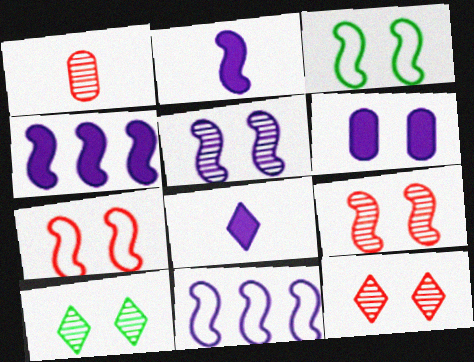[[2, 5, 11], 
[3, 6, 12], 
[4, 6, 8], 
[6, 7, 10]]